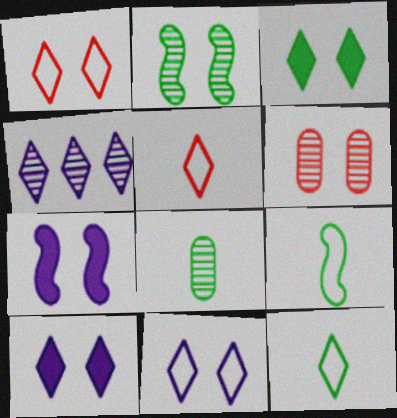[[3, 4, 5]]